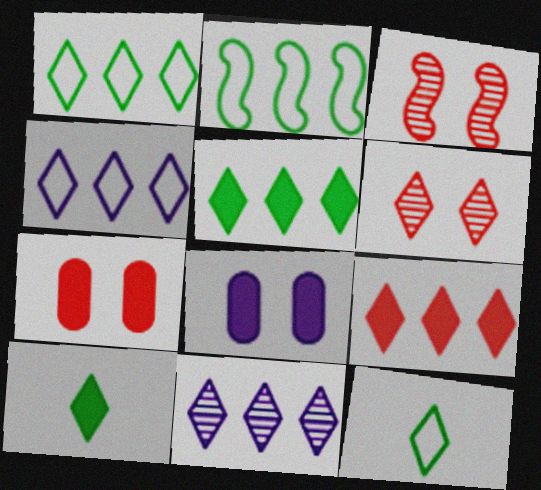[[1, 9, 11], 
[4, 6, 10]]